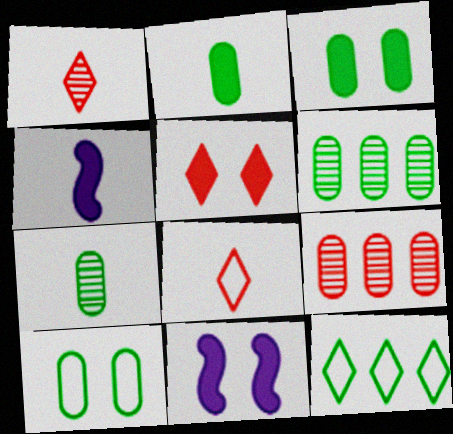[[2, 6, 10], 
[3, 5, 11], 
[4, 7, 8], 
[6, 8, 11]]